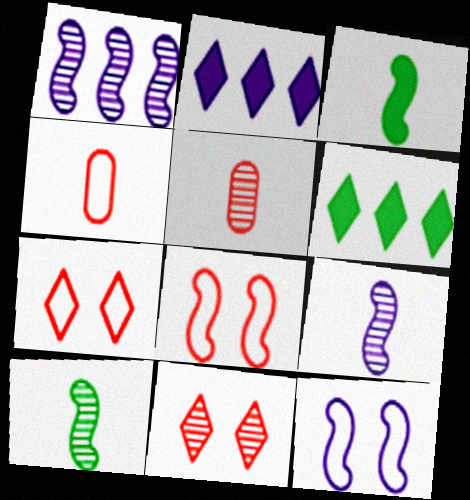[[1, 3, 8], 
[5, 6, 12]]